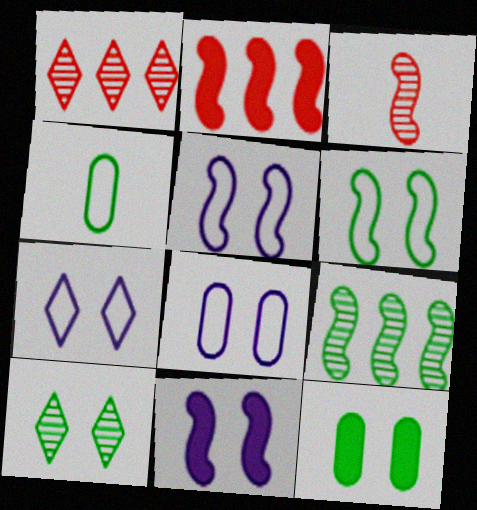[[1, 4, 11], 
[5, 7, 8], 
[6, 10, 12]]